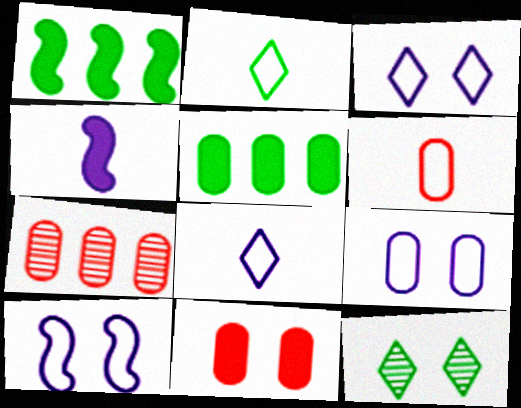[[3, 9, 10], 
[6, 7, 11], 
[10, 11, 12]]